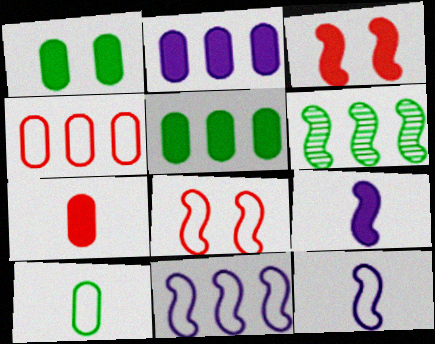[[1, 2, 7], 
[3, 6, 12], 
[6, 8, 9]]